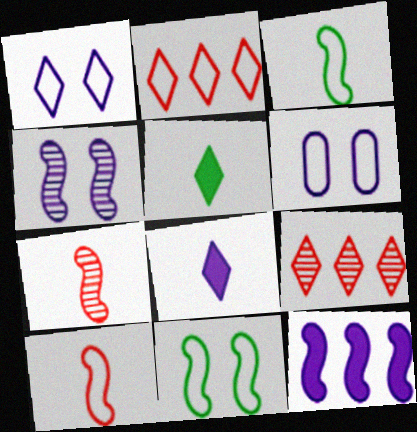[[1, 5, 9], 
[2, 3, 6], 
[7, 11, 12]]